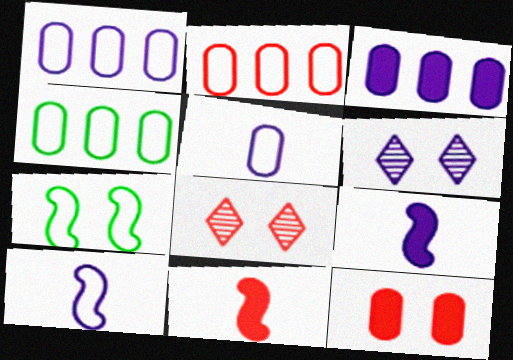[[1, 2, 4], 
[1, 6, 9], 
[2, 8, 11], 
[3, 6, 10], 
[4, 6, 11], 
[4, 8, 9], 
[6, 7, 12]]